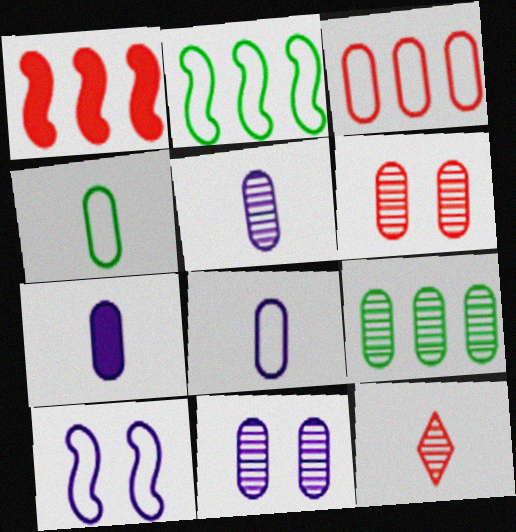[[5, 6, 9], 
[5, 7, 8]]